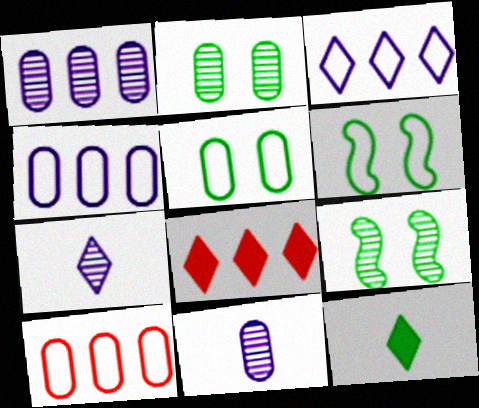[[6, 8, 11]]